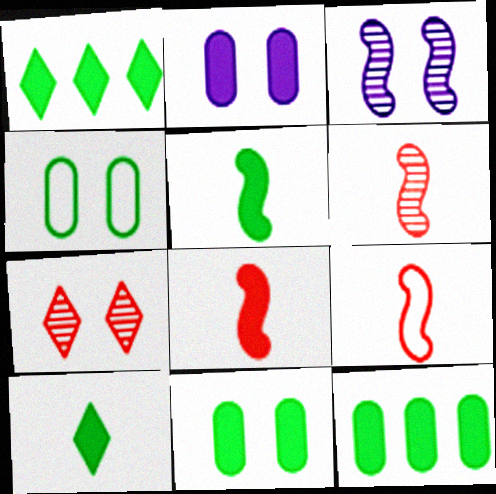[[1, 2, 8], 
[1, 5, 11], 
[6, 8, 9]]